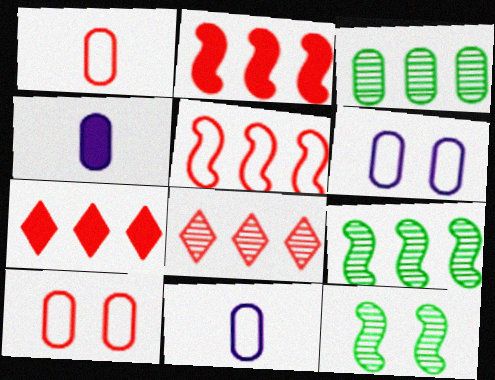[[3, 4, 10], 
[7, 11, 12]]